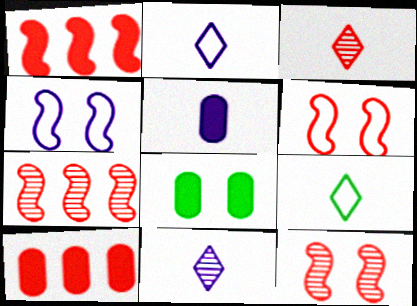[[2, 7, 8], 
[3, 6, 10], 
[5, 8, 10]]